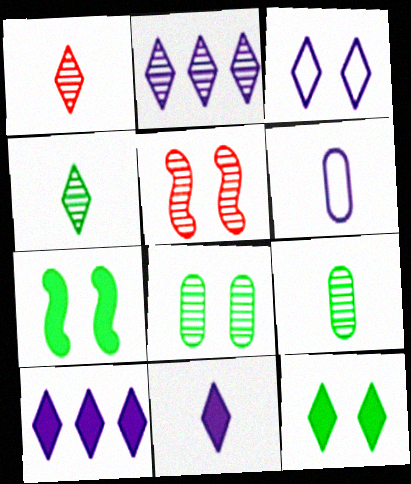[[2, 3, 11], 
[2, 5, 9]]